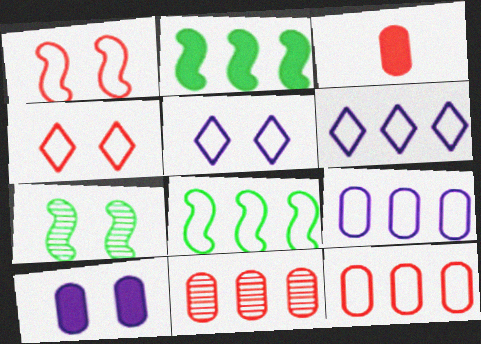[[2, 6, 11], 
[3, 6, 7], 
[4, 7, 10], 
[6, 8, 12]]